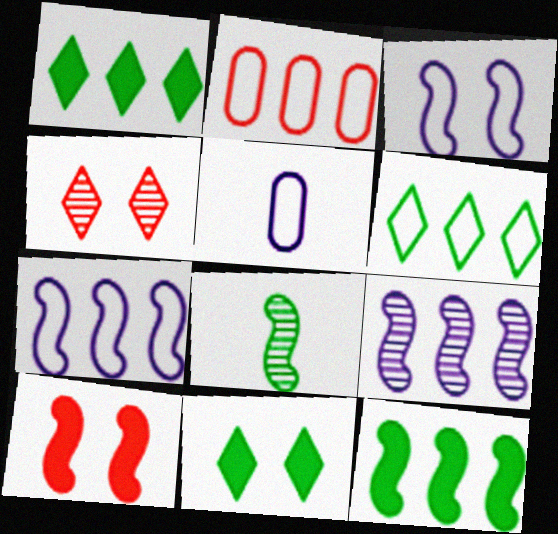[[1, 2, 9], 
[2, 6, 7], 
[4, 5, 12], 
[7, 8, 10]]